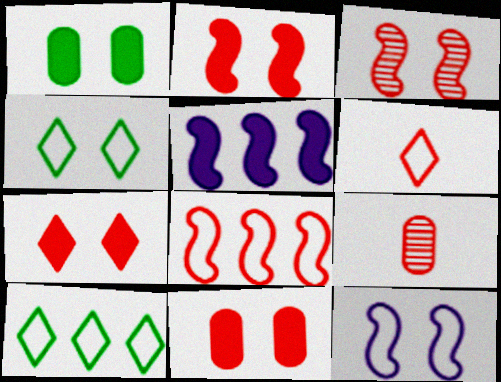[[2, 7, 11], 
[4, 5, 9], 
[7, 8, 9]]